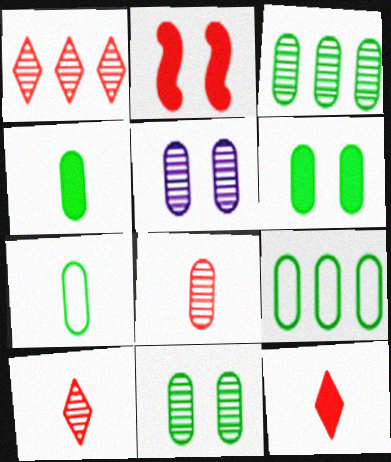[[3, 5, 8], 
[3, 6, 7], 
[4, 9, 11]]